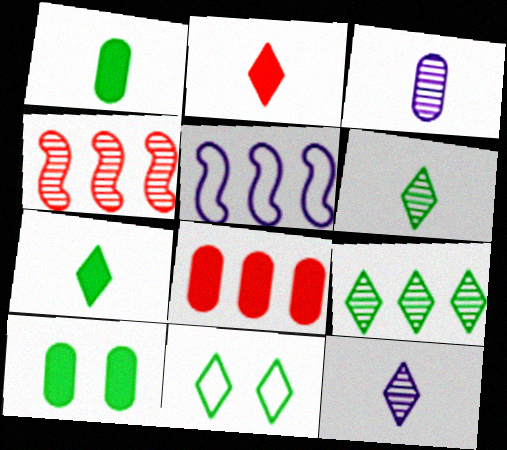[[5, 8, 9], 
[7, 9, 11]]